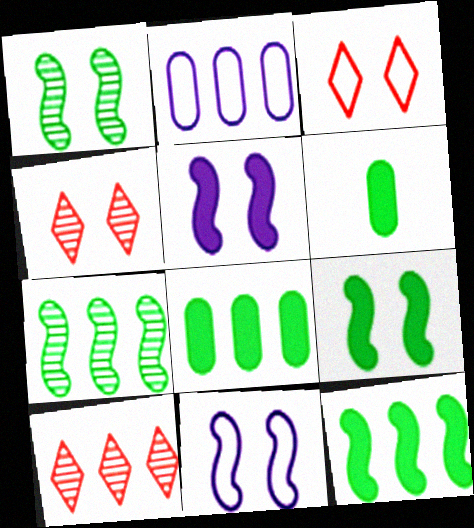[[2, 10, 12], 
[6, 10, 11]]